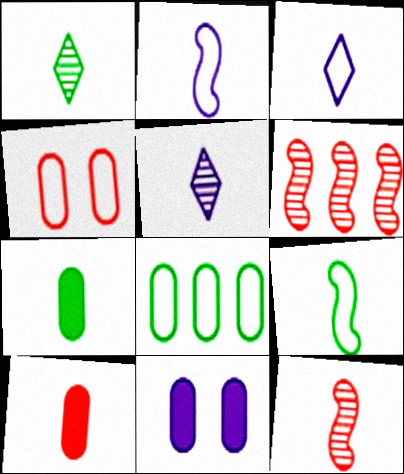[[1, 2, 10], 
[1, 7, 9], 
[3, 7, 12], 
[5, 9, 10]]